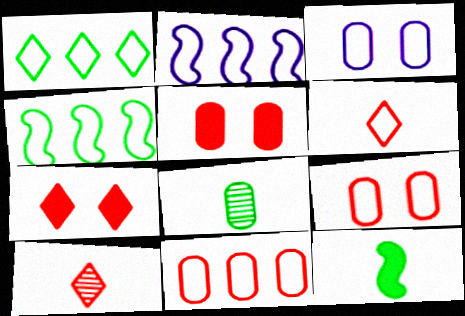[[1, 2, 11], 
[2, 7, 8], 
[3, 4, 6]]